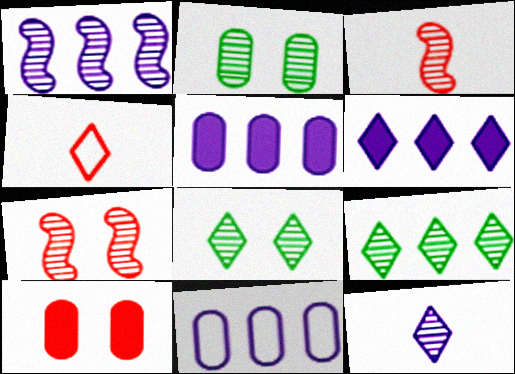[[1, 6, 11], 
[4, 6, 8]]